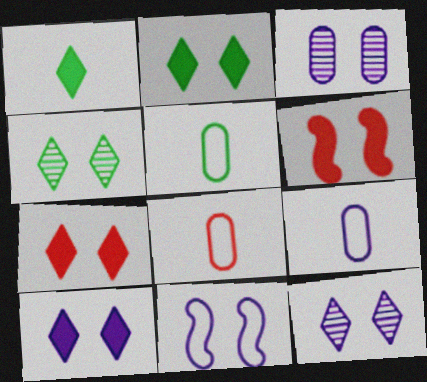[[2, 7, 10], 
[3, 10, 11], 
[5, 8, 9]]